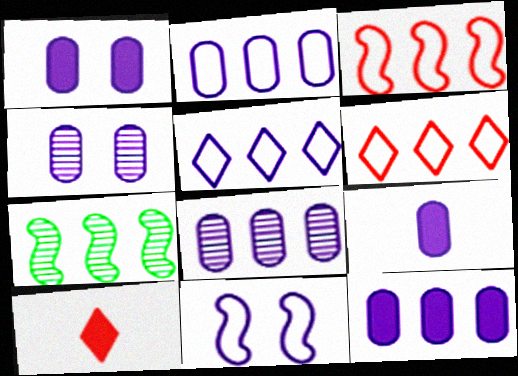[[1, 9, 12], 
[2, 4, 9], 
[2, 8, 12], 
[6, 7, 12]]